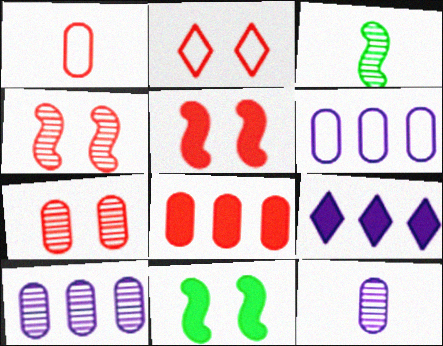[[1, 7, 8], 
[2, 5, 7]]